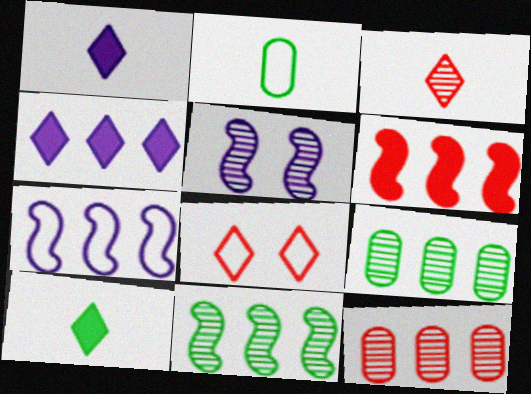[[2, 7, 8], 
[3, 5, 9], 
[6, 7, 11]]